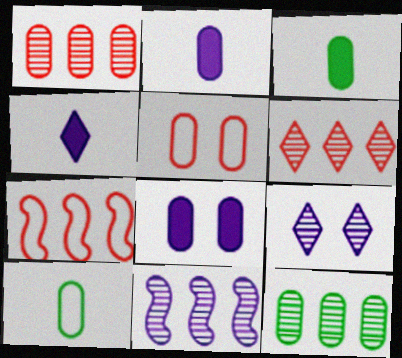[[1, 8, 10], 
[2, 5, 12], 
[3, 7, 9], 
[6, 11, 12]]